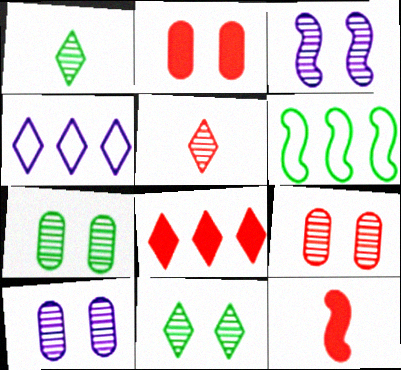[[2, 8, 12], 
[3, 6, 12], 
[3, 9, 11], 
[4, 7, 12], 
[7, 9, 10]]